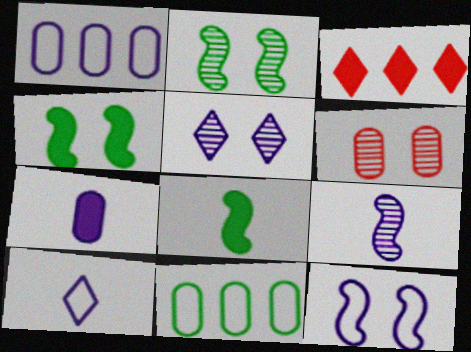[[1, 10, 12], 
[2, 5, 6], 
[3, 4, 7], 
[6, 7, 11], 
[7, 9, 10]]